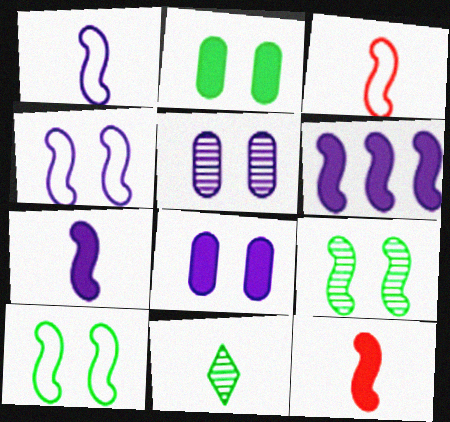[[3, 6, 9]]